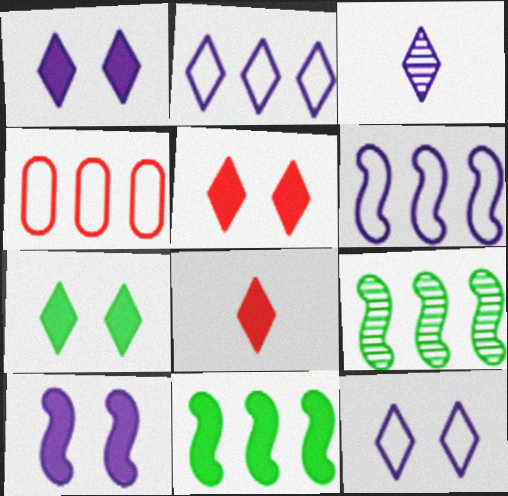[[1, 2, 3], 
[1, 5, 7]]